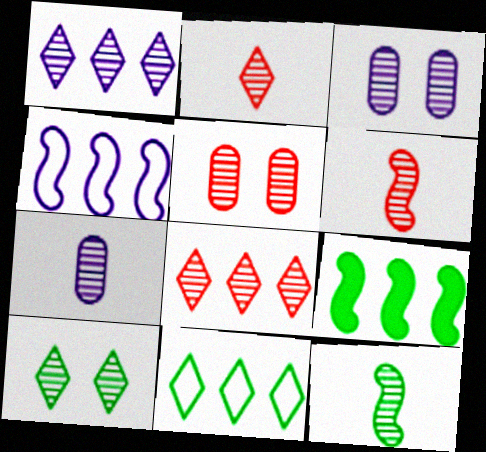[[1, 2, 10], 
[1, 5, 12], 
[2, 7, 12], 
[3, 8, 12], 
[5, 6, 8]]